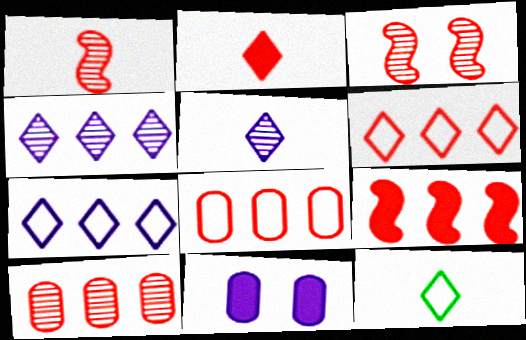[[2, 3, 8], 
[2, 5, 12], 
[6, 9, 10]]